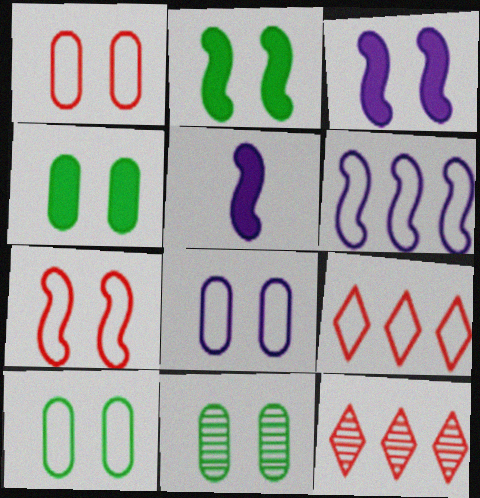[[1, 8, 10], 
[4, 10, 11], 
[5, 9, 11], 
[5, 10, 12]]